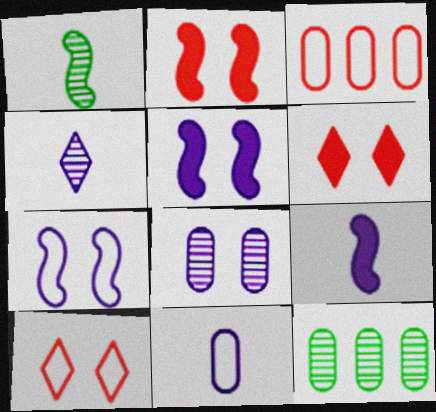[[4, 9, 11], 
[9, 10, 12]]